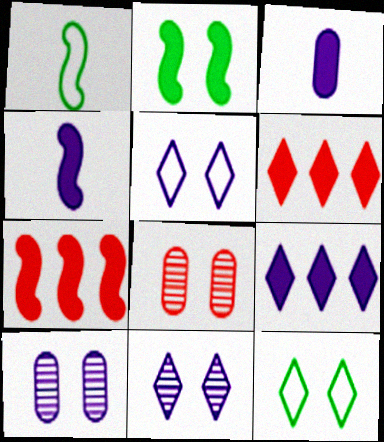[[1, 6, 10], 
[1, 8, 9], 
[2, 3, 6], 
[2, 4, 7], 
[2, 5, 8]]